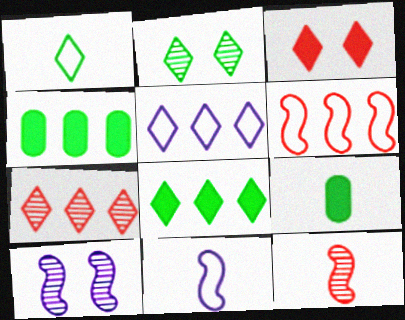[[1, 2, 8], 
[5, 7, 8]]